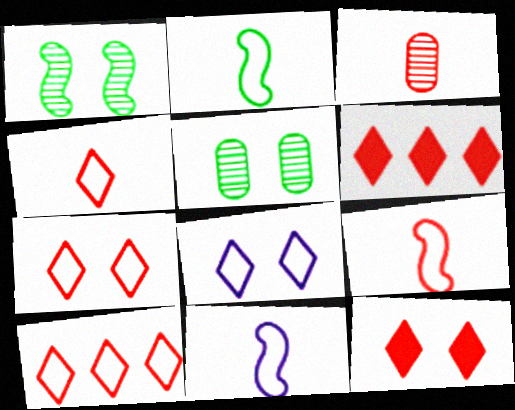[[2, 9, 11], 
[4, 7, 10], 
[5, 6, 11]]